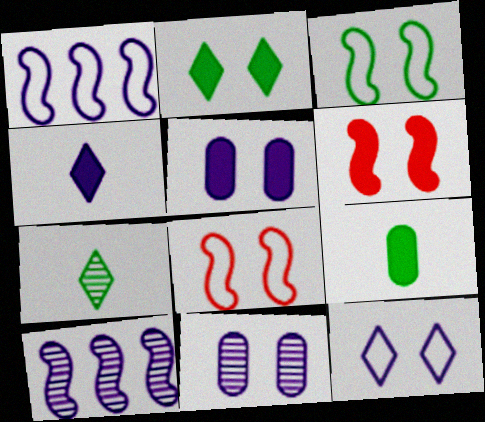[[1, 4, 11], 
[2, 5, 6], 
[2, 8, 11]]